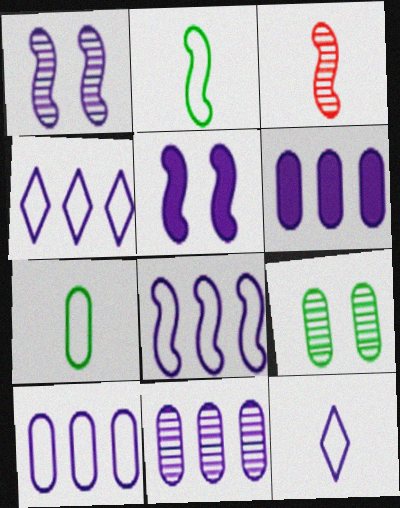[[1, 6, 12], 
[4, 8, 10], 
[5, 11, 12], 
[6, 10, 11]]